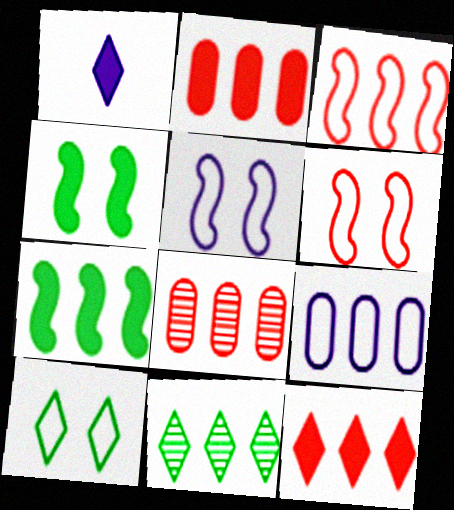[[1, 2, 4], 
[3, 8, 12]]